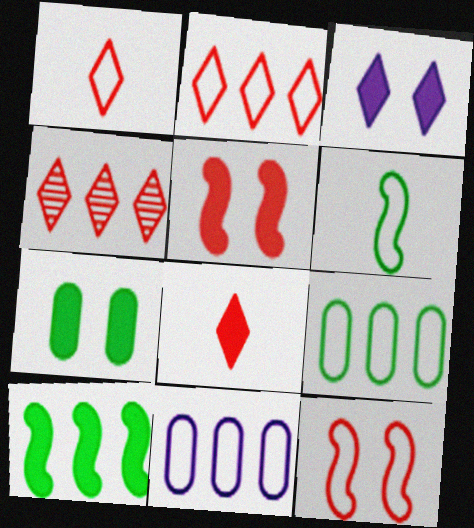[[3, 5, 7], 
[4, 10, 11]]